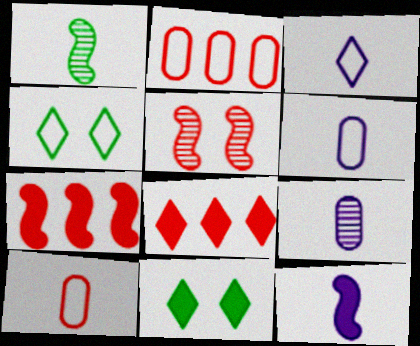[[3, 9, 12], 
[4, 7, 9], 
[5, 8, 10]]